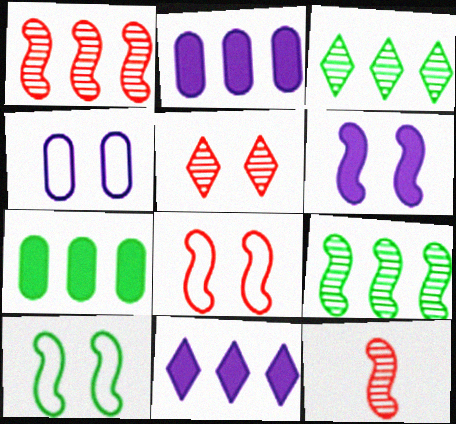[]